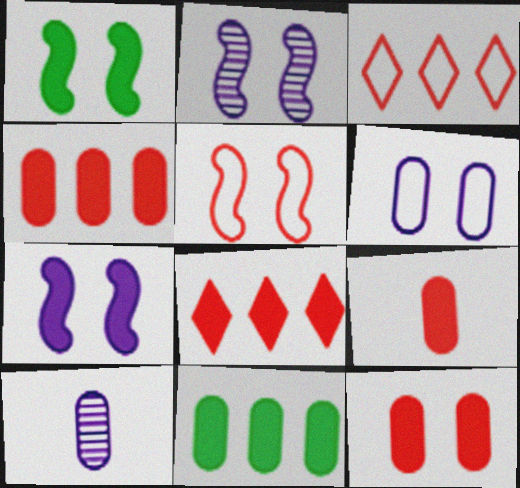[[1, 2, 5], 
[1, 3, 10], 
[4, 9, 12]]